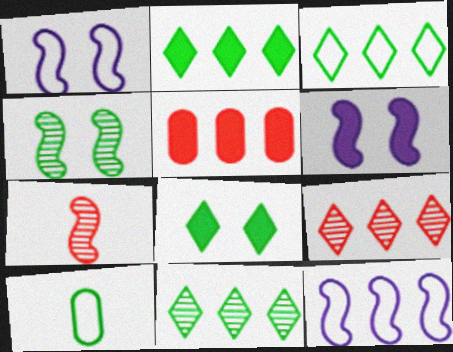[[2, 3, 11], 
[2, 4, 10], 
[5, 11, 12], 
[6, 9, 10]]